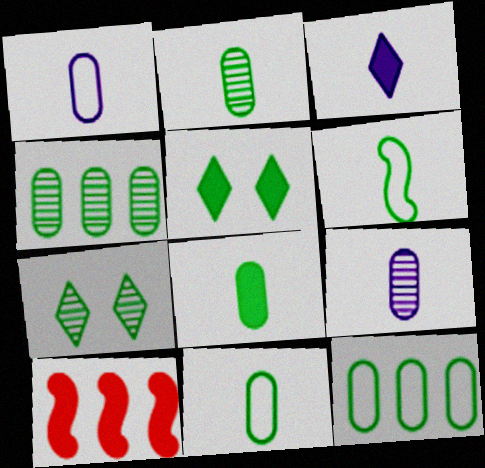[[1, 7, 10], 
[2, 8, 11], 
[4, 5, 6]]